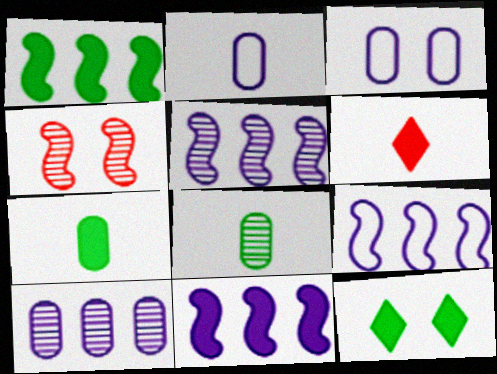[[1, 7, 12], 
[3, 4, 12], 
[5, 9, 11]]